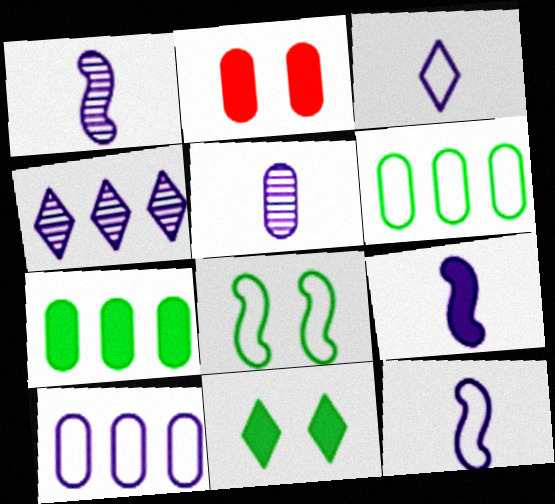[[1, 9, 12], 
[2, 5, 6], 
[3, 5, 9]]